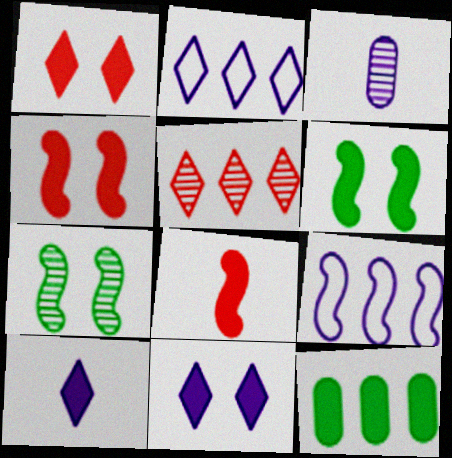[[3, 5, 7], 
[3, 9, 11], 
[4, 10, 12], 
[5, 9, 12], 
[7, 8, 9], 
[8, 11, 12]]